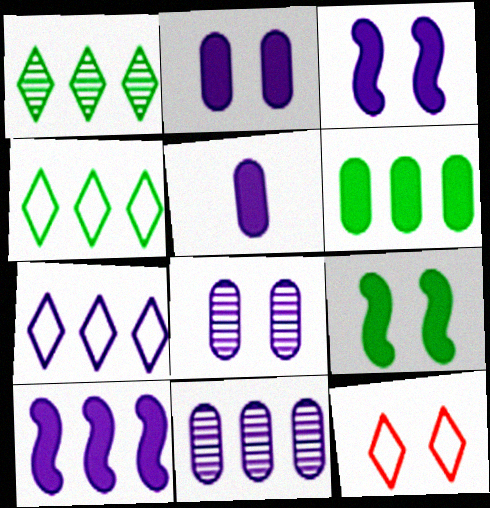[[7, 10, 11], 
[8, 9, 12]]